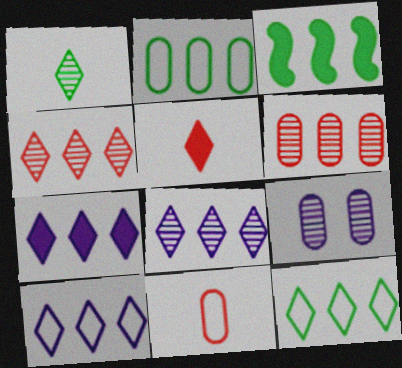[[3, 6, 10], 
[4, 7, 12], 
[7, 8, 10]]